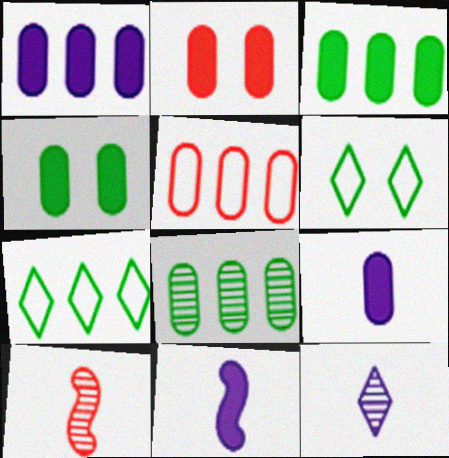[[1, 5, 8], 
[1, 6, 10], 
[2, 3, 9]]